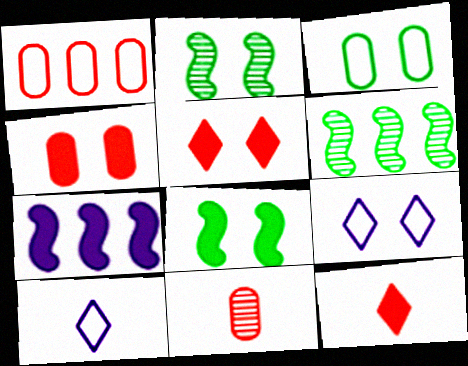[[1, 4, 11], 
[2, 4, 9], 
[4, 6, 10]]